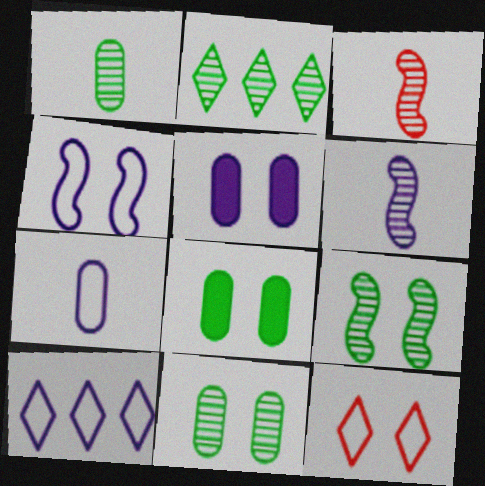[[1, 2, 9], 
[3, 8, 10], 
[4, 7, 10], 
[5, 6, 10], 
[5, 9, 12]]